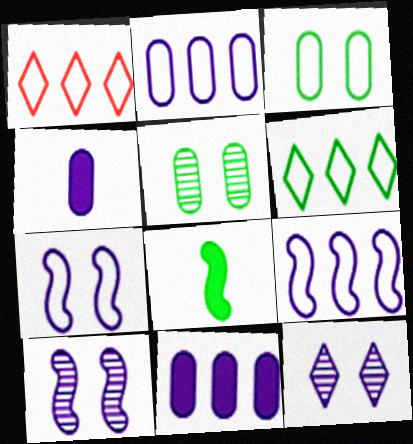[[4, 9, 12], 
[5, 6, 8]]